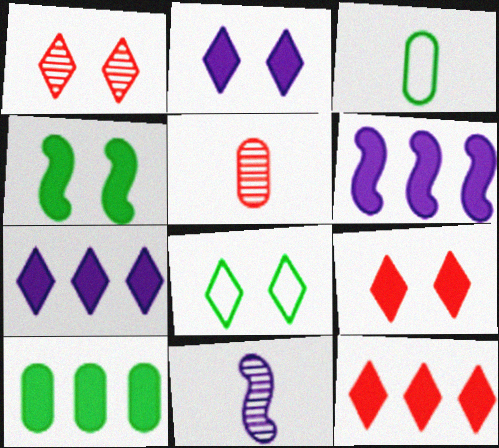[[1, 2, 8], 
[1, 3, 6], 
[5, 6, 8], 
[6, 10, 12]]